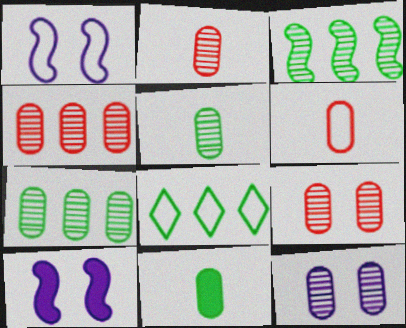[[1, 6, 8], 
[2, 4, 9], 
[2, 7, 12], 
[2, 8, 10], 
[4, 5, 12]]